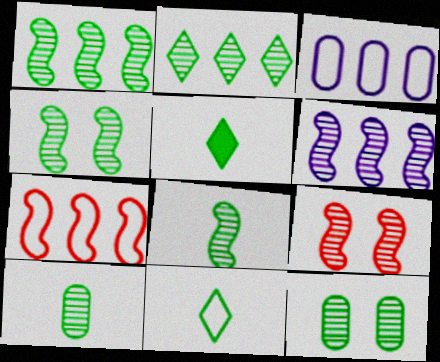[[1, 4, 8], 
[2, 4, 10], 
[2, 8, 12], 
[3, 5, 9], 
[6, 8, 9]]